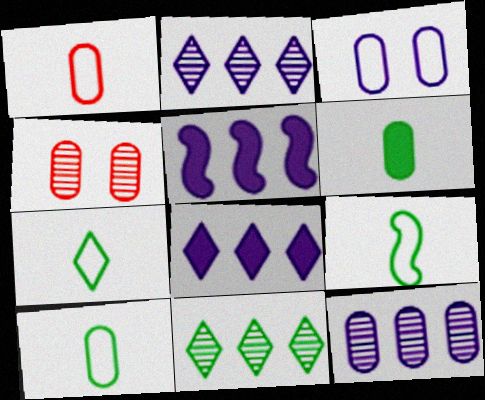[[4, 5, 7], 
[4, 8, 9], 
[7, 9, 10]]